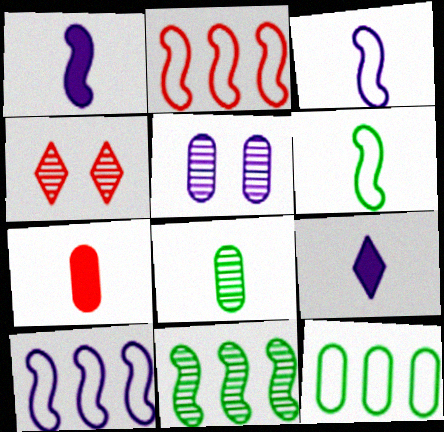[[1, 4, 12], 
[2, 4, 7], 
[5, 7, 12], 
[5, 9, 10]]